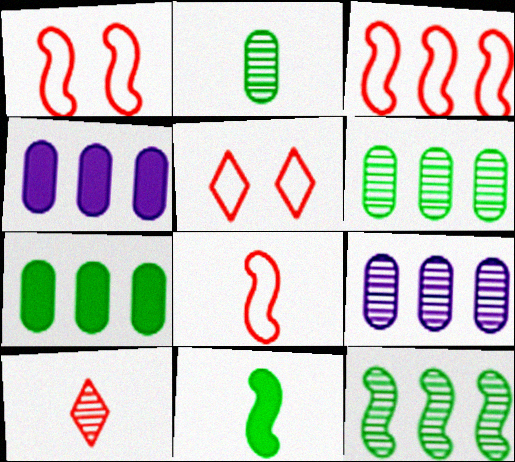[[1, 3, 8], 
[5, 9, 11]]